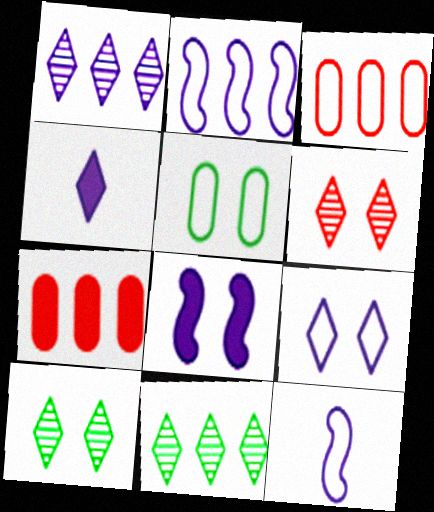[[1, 4, 9], 
[2, 7, 11], 
[5, 6, 8], 
[7, 10, 12]]